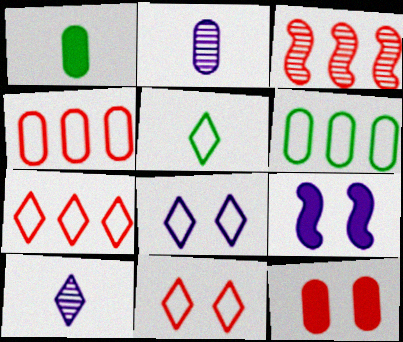[[1, 3, 8], 
[2, 6, 12], 
[5, 7, 8]]